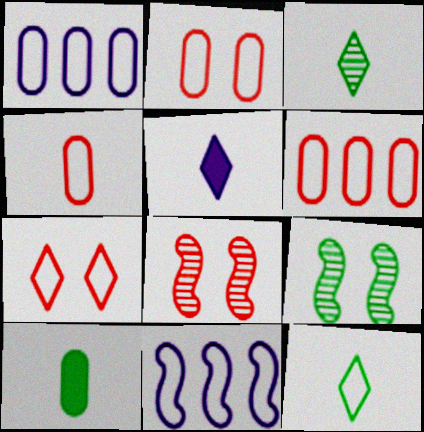[[2, 4, 6], 
[2, 11, 12], 
[5, 6, 9]]